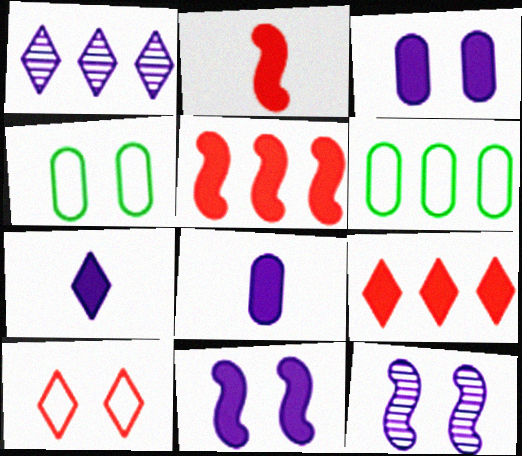[[1, 2, 4], 
[1, 5, 6]]